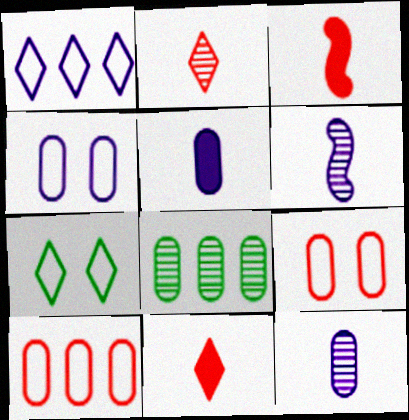[[5, 8, 9]]